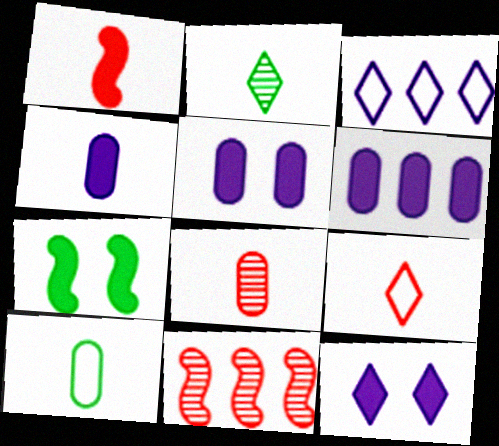[[1, 8, 9], 
[3, 7, 8], 
[4, 5, 6], 
[4, 8, 10], 
[10, 11, 12]]